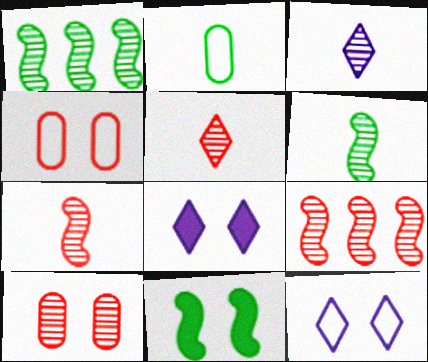[[1, 3, 10], 
[2, 8, 9], 
[5, 9, 10], 
[10, 11, 12]]